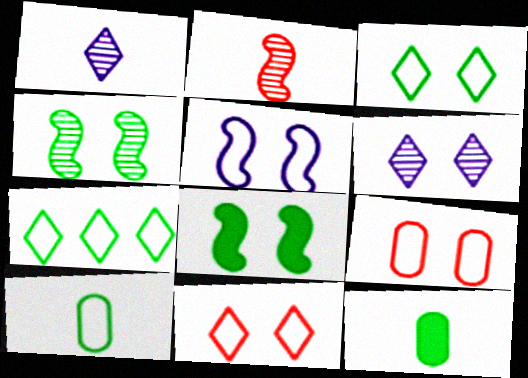[[3, 5, 9], 
[4, 7, 12], 
[6, 8, 9]]